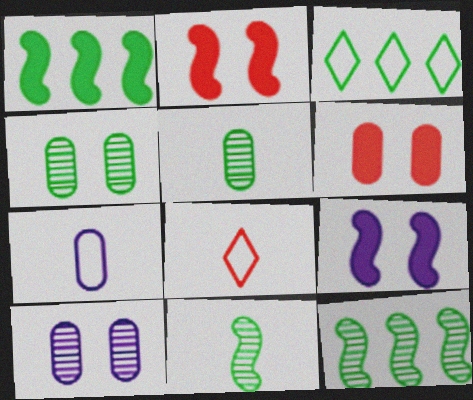[[1, 8, 10]]